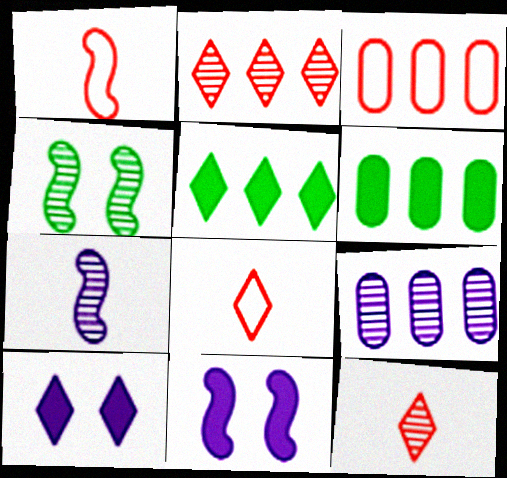[[3, 6, 9], 
[4, 9, 12]]